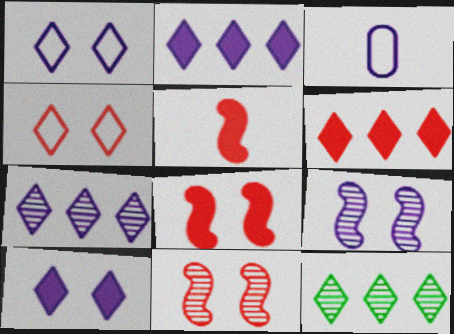[[2, 3, 9], 
[3, 8, 12]]